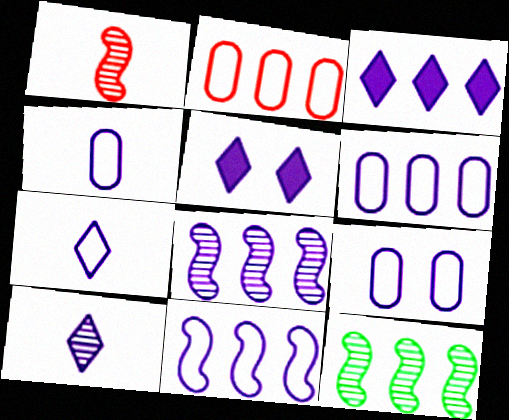[[2, 3, 12], 
[3, 6, 8], 
[4, 5, 8], 
[4, 6, 9], 
[7, 9, 11]]